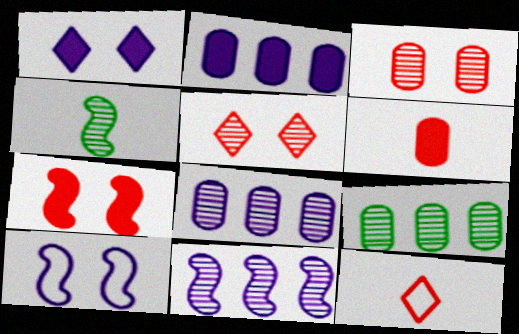[[4, 5, 8]]